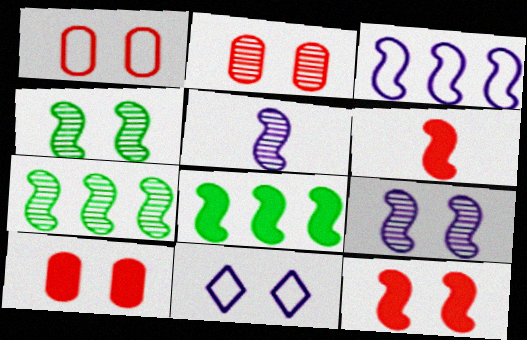[[1, 2, 10], 
[3, 4, 6], 
[4, 10, 11]]